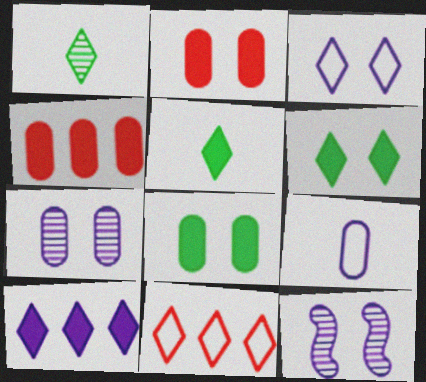[[9, 10, 12]]